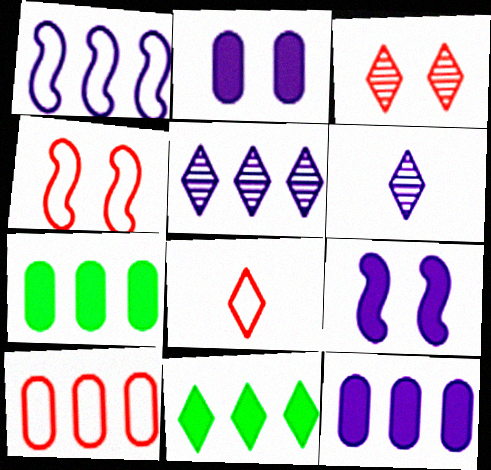[[1, 2, 6], 
[1, 5, 12], 
[4, 6, 7], 
[4, 8, 10]]